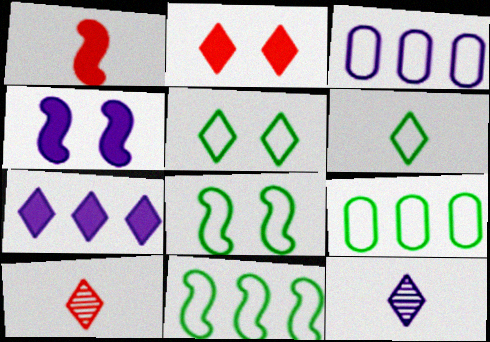[[3, 4, 12], 
[4, 9, 10], 
[5, 7, 10], 
[6, 8, 9]]